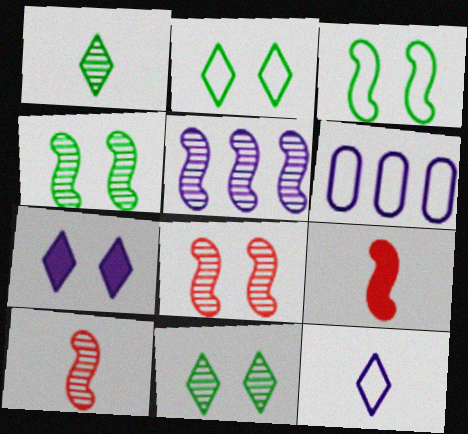[[3, 5, 9], 
[4, 5, 10], 
[6, 9, 11]]